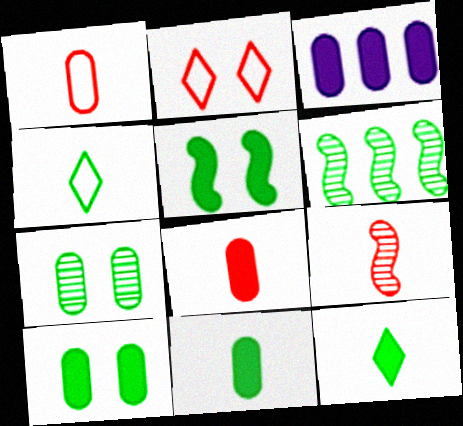[[1, 3, 7], 
[3, 8, 10], 
[4, 6, 10]]